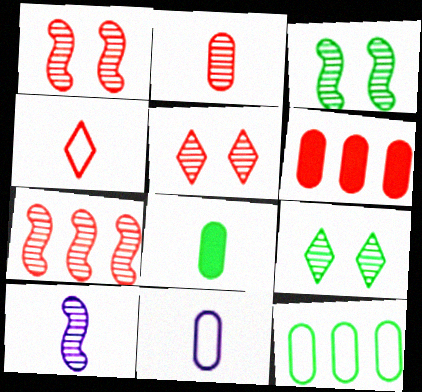[[1, 4, 6], 
[2, 5, 7], 
[2, 8, 11], 
[3, 7, 10], 
[4, 8, 10]]